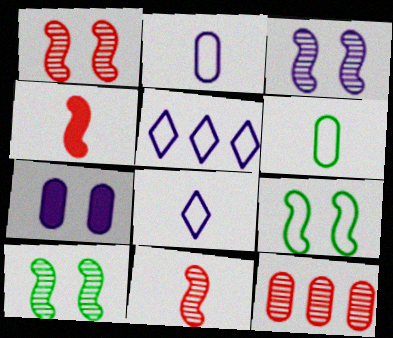[[1, 3, 10], 
[6, 7, 12]]